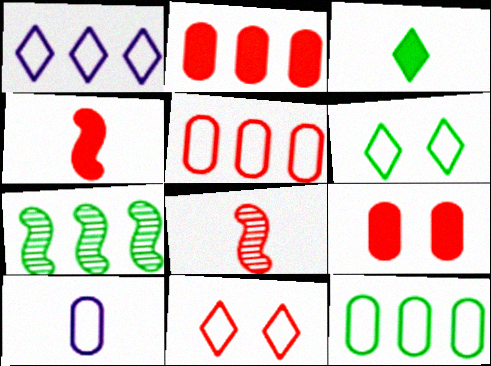[[1, 2, 7], 
[2, 8, 11], 
[3, 8, 10]]